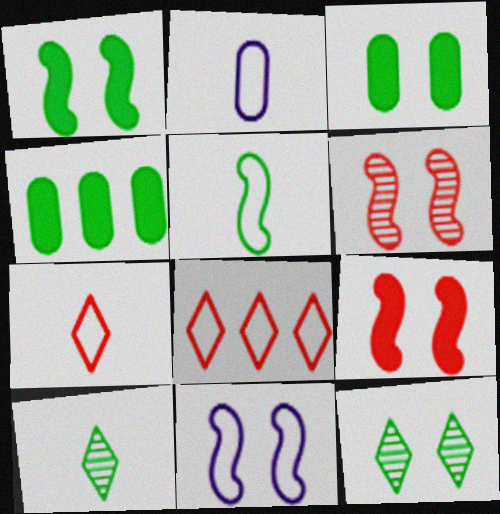[[1, 6, 11], 
[2, 5, 7], 
[4, 5, 12]]